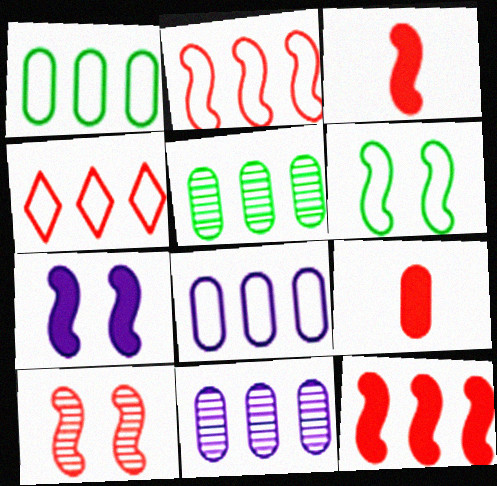[[2, 3, 10], 
[4, 9, 10], 
[6, 7, 10]]